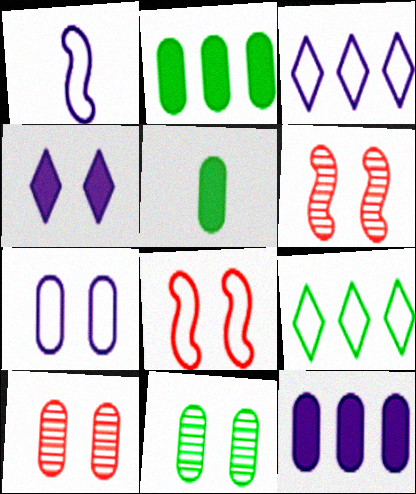[[1, 3, 7], 
[3, 5, 6], 
[4, 8, 11]]